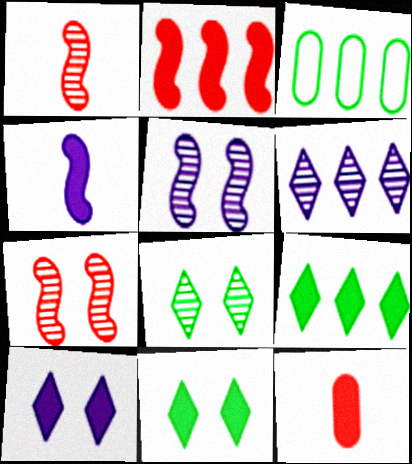[[1, 3, 10], 
[2, 3, 6]]